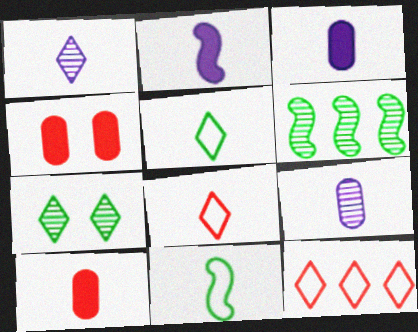[[1, 10, 11]]